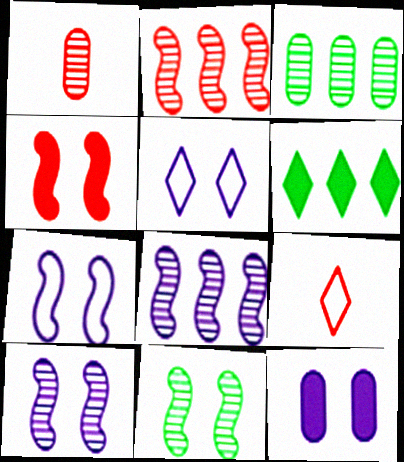[[1, 6, 7], 
[4, 7, 11], 
[5, 10, 12]]